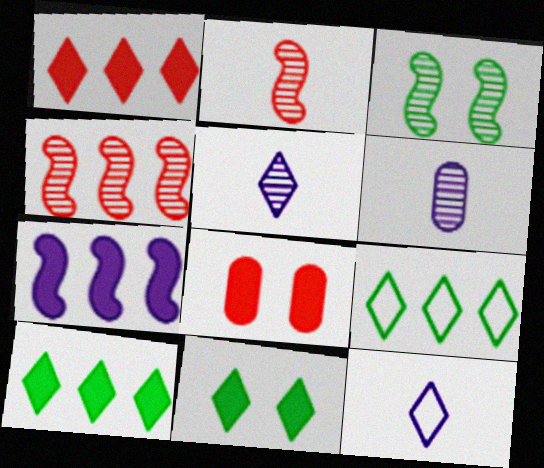[]